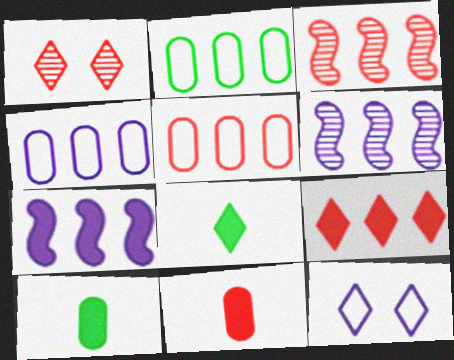[[2, 4, 5], 
[2, 6, 9], 
[3, 5, 9], 
[3, 10, 12]]